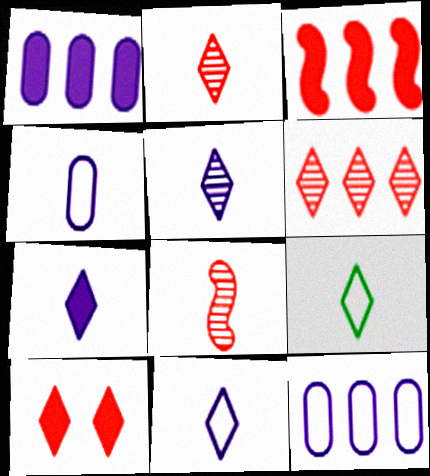[[2, 7, 9], 
[5, 7, 11]]